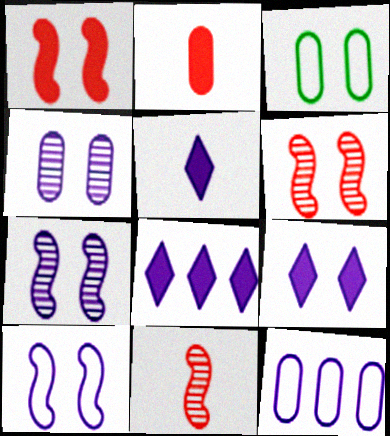[[3, 6, 9], 
[3, 8, 11], 
[4, 9, 10], 
[5, 7, 12], 
[5, 8, 9]]